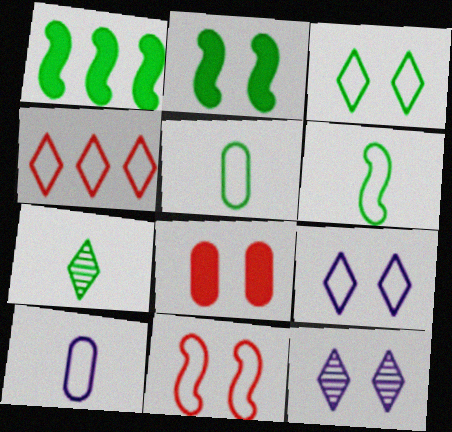[]